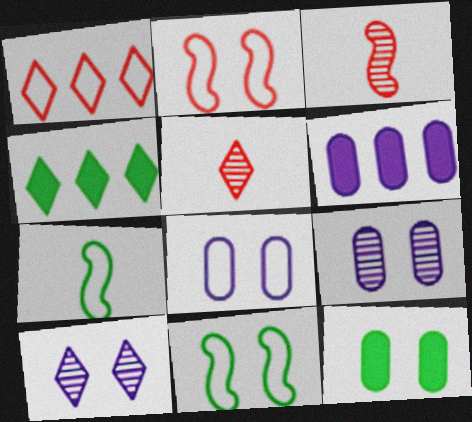[[1, 7, 8], 
[2, 10, 12], 
[3, 4, 8], 
[5, 6, 11]]